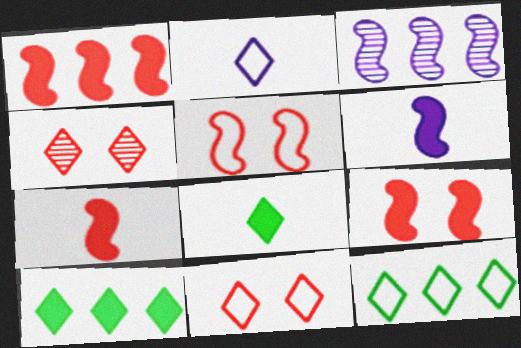[[1, 7, 9], 
[2, 4, 10], 
[2, 11, 12]]